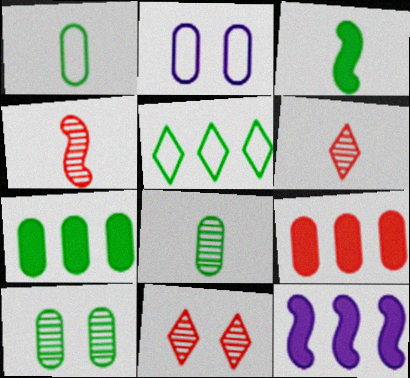[[1, 7, 10], 
[1, 11, 12], 
[2, 8, 9], 
[3, 5, 10]]